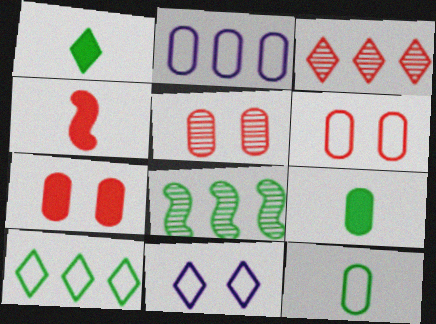[[1, 3, 11], 
[2, 5, 9], 
[2, 6, 12], 
[3, 4, 6], 
[5, 6, 7]]